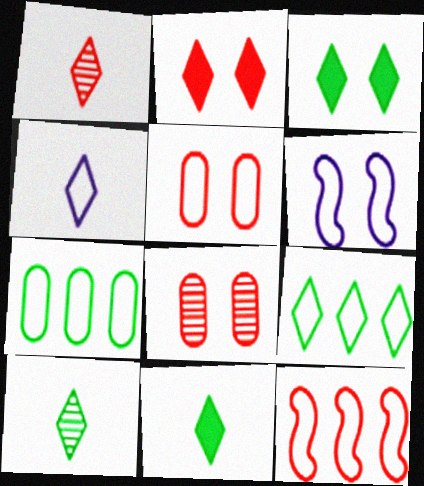[[1, 4, 11], 
[3, 6, 8], 
[3, 9, 10]]